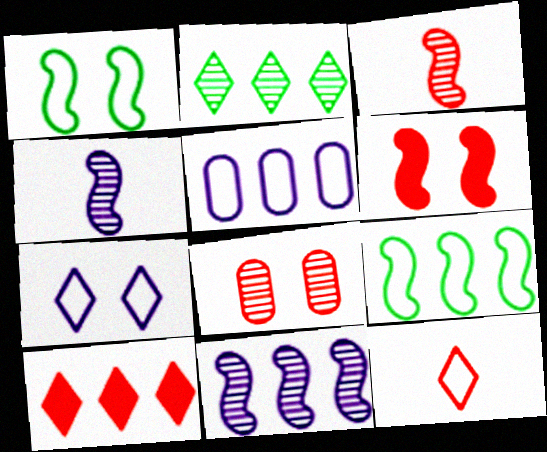[[1, 5, 12], 
[2, 4, 8], 
[4, 6, 9]]